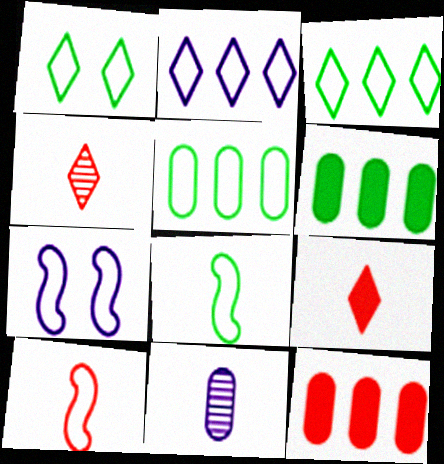[[1, 5, 8], 
[4, 6, 7], 
[8, 9, 11]]